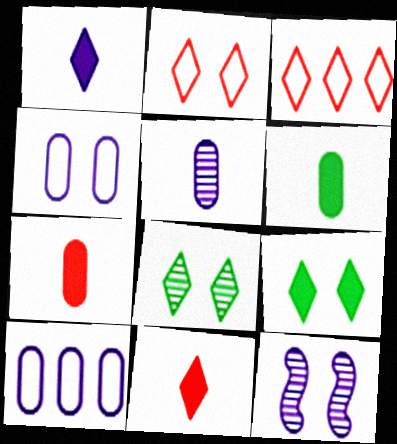[[1, 3, 8], 
[1, 10, 12], 
[3, 6, 12]]